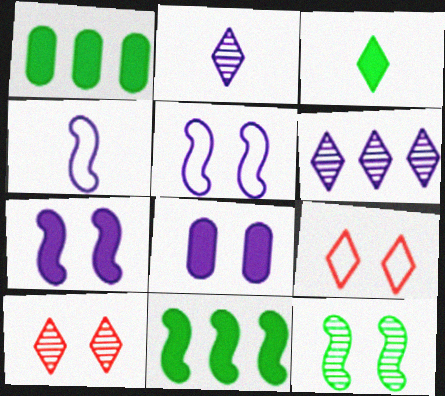[[1, 4, 10], 
[3, 6, 9], 
[4, 6, 8], 
[8, 9, 12]]